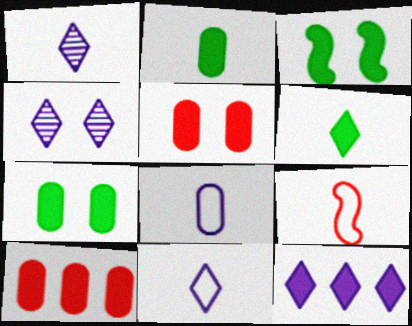[[1, 2, 9], 
[4, 11, 12]]